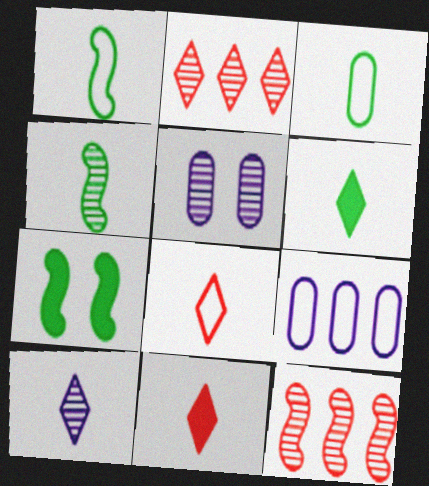[[2, 4, 5], 
[3, 4, 6], 
[6, 8, 10]]